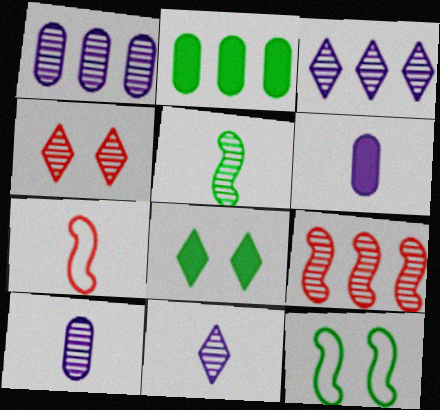[[1, 4, 5], 
[1, 7, 8]]